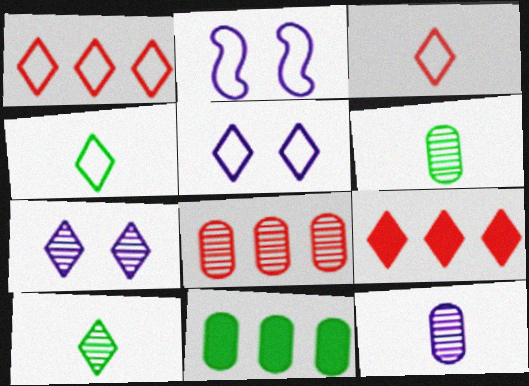[[1, 4, 5], 
[2, 6, 9], 
[4, 7, 9], 
[5, 9, 10]]